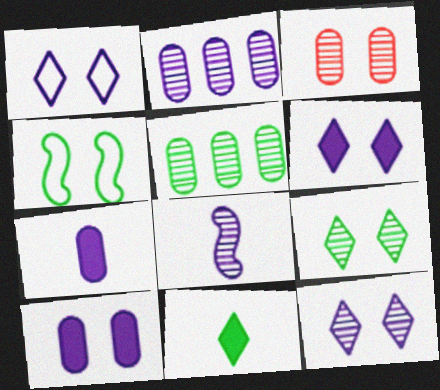[[1, 6, 12], 
[2, 8, 12], 
[3, 4, 6], 
[4, 5, 11]]